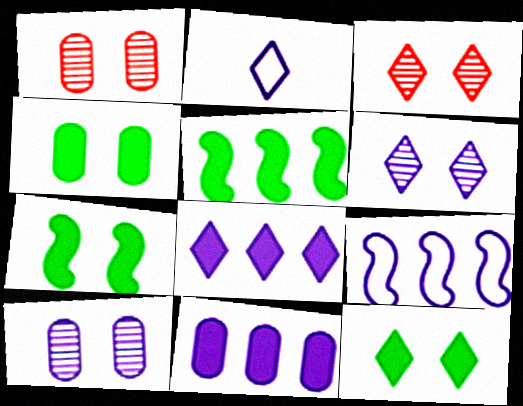[[1, 2, 5], 
[2, 6, 8], 
[4, 7, 12]]